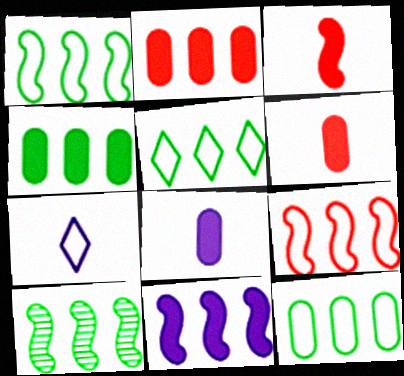[[1, 5, 12], 
[4, 5, 10], 
[9, 10, 11]]